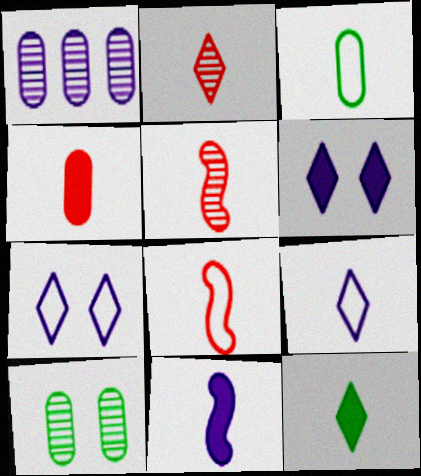[[1, 7, 11], 
[2, 3, 11], 
[2, 4, 8], 
[2, 9, 12], 
[3, 8, 9], 
[4, 11, 12]]